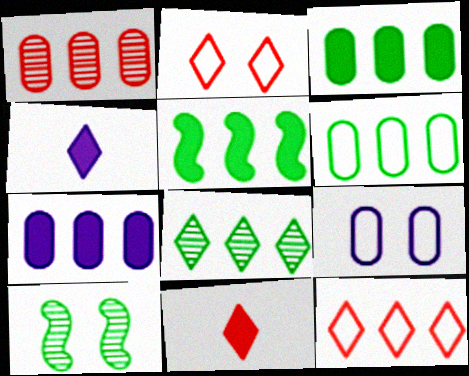[[1, 6, 7], 
[2, 4, 8], 
[5, 6, 8]]